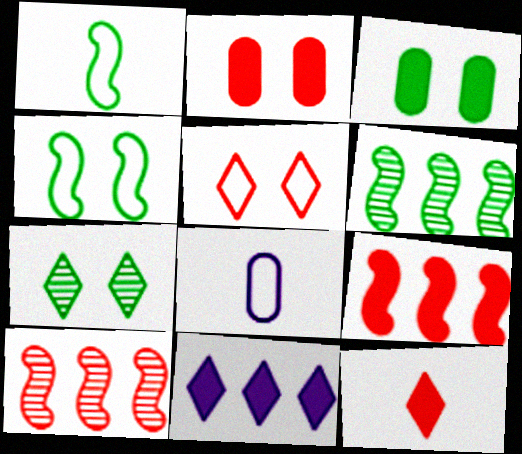[[2, 9, 12], 
[3, 4, 7], 
[7, 8, 9]]